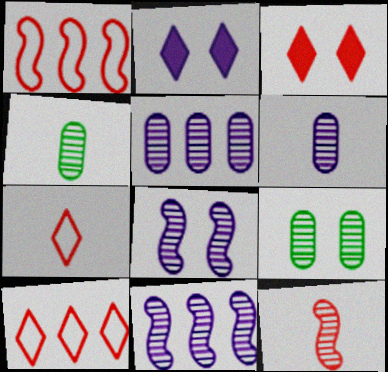[[1, 2, 4]]